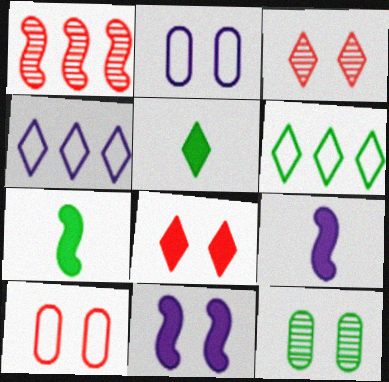[[1, 2, 5], 
[3, 4, 5], 
[6, 7, 12]]